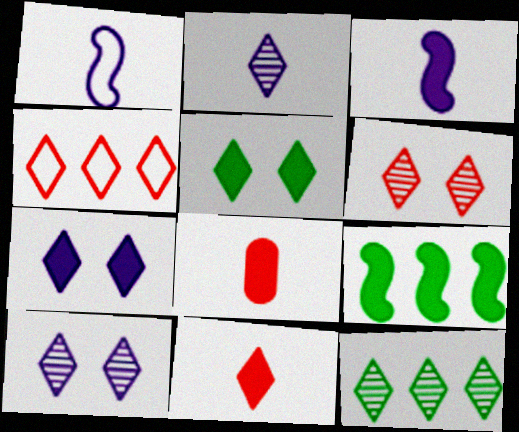[[2, 4, 5], 
[2, 6, 12], 
[4, 6, 11], 
[7, 8, 9]]